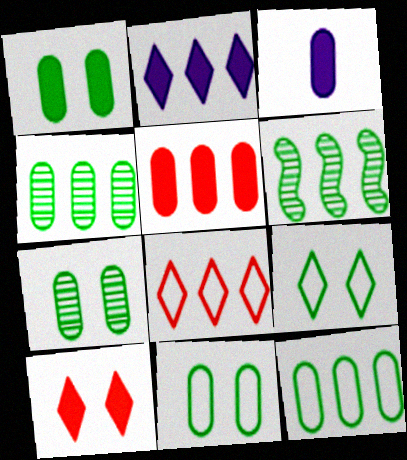[[1, 3, 5], 
[1, 7, 11]]